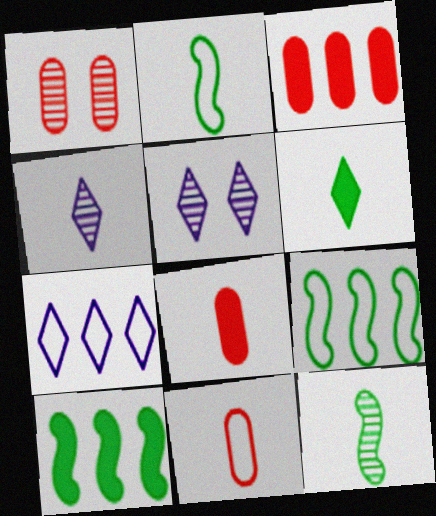[[1, 3, 11], 
[2, 3, 5], 
[2, 4, 8], 
[5, 8, 9], 
[5, 10, 11]]